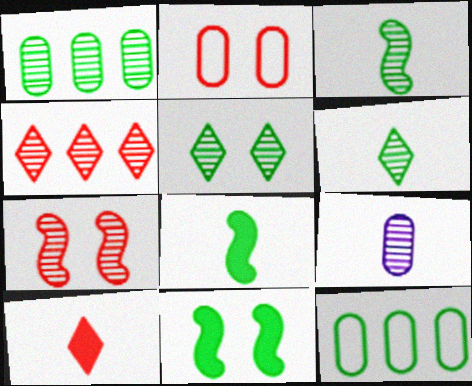[[1, 3, 5], 
[5, 8, 12], 
[6, 11, 12]]